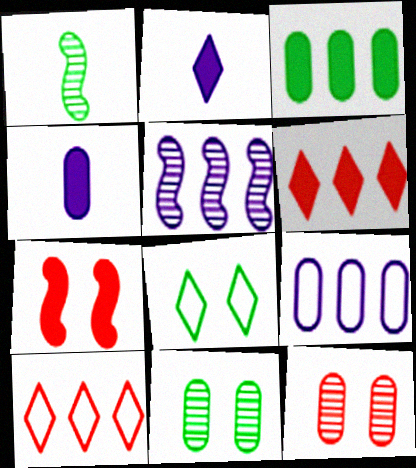[[1, 3, 8], 
[2, 3, 7], 
[3, 5, 10]]